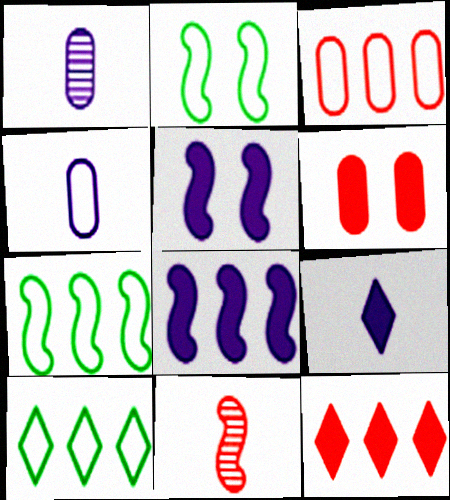[[1, 2, 12], 
[2, 8, 11], 
[5, 7, 11]]